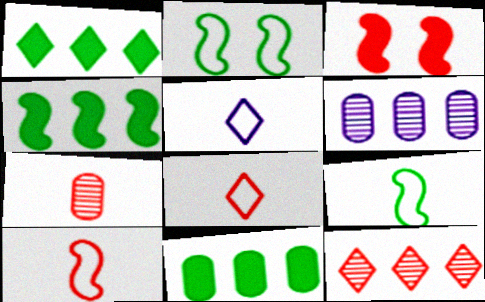[[1, 4, 11]]